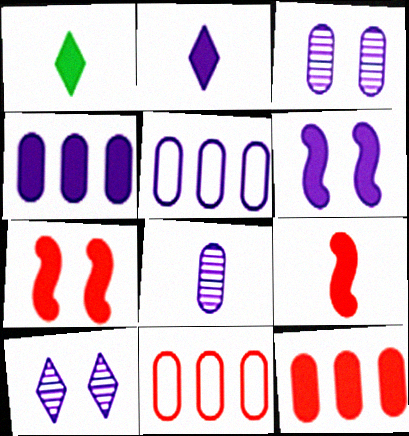[[1, 4, 7], 
[1, 6, 12], 
[2, 4, 6]]